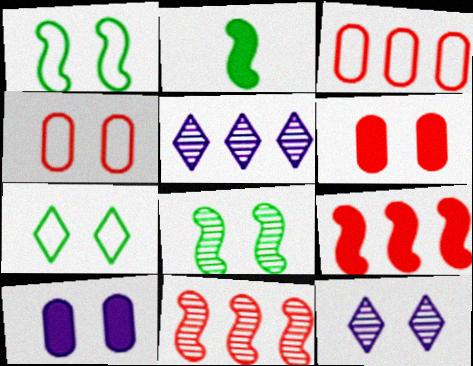[[1, 6, 12], 
[2, 3, 12], 
[2, 4, 5]]